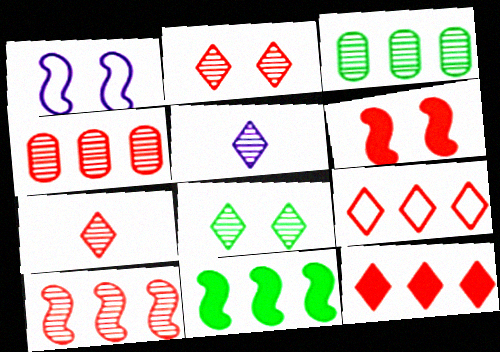[]